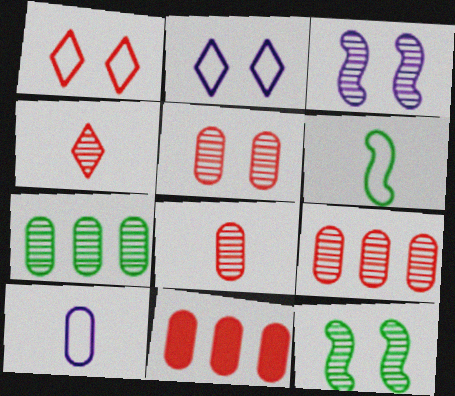[[3, 4, 7], 
[5, 8, 9]]